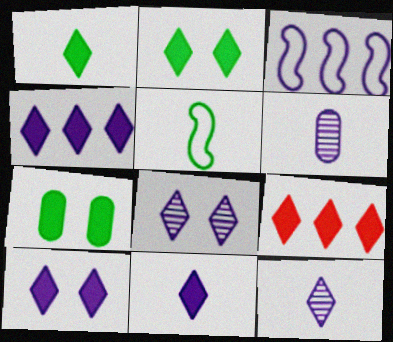[[1, 9, 10], 
[2, 9, 11], 
[3, 6, 10], 
[4, 10, 11]]